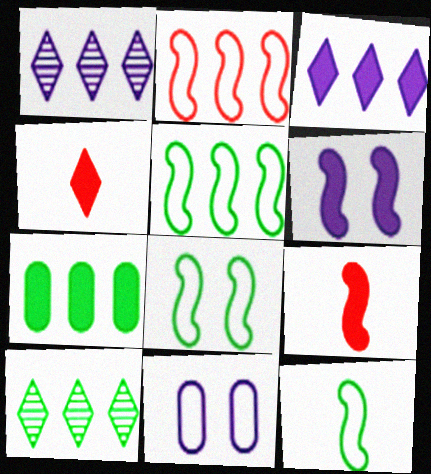[[1, 2, 7], 
[4, 6, 7], 
[5, 7, 10], 
[5, 8, 12], 
[9, 10, 11]]